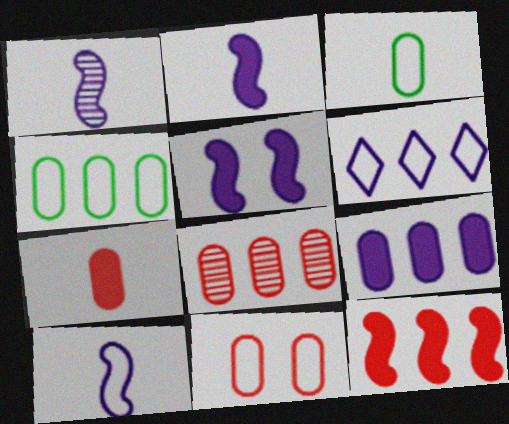[[1, 2, 10], 
[4, 8, 9], 
[7, 8, 11]]